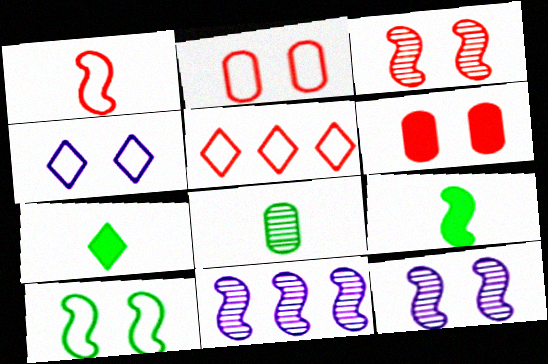[[1, 2, 5], 
[2, 4, 10], 
[2, 7, 11]]